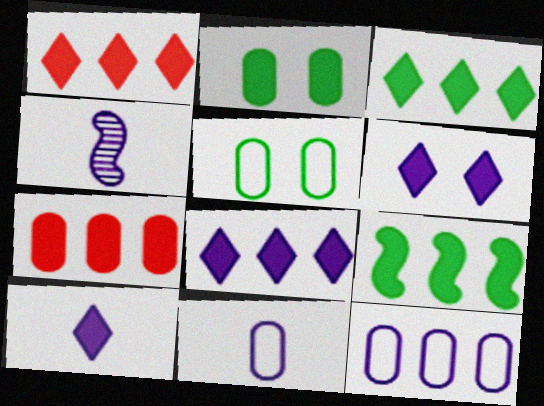[[1, 3, 8], 
[1, 4, 5], 
[4, 6, 12], 
[4, 10, 11], 
[6, 8, 10], 
[7, 8, 9]]